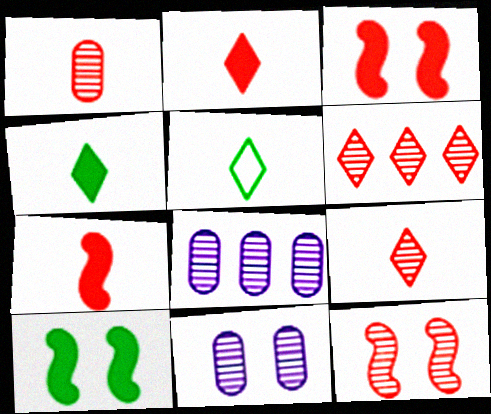[[1, 6, 12], 
[3, 5, 8]]